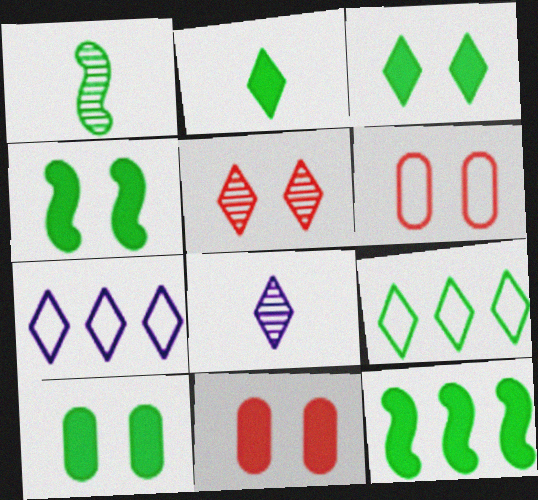[[1, 7, 11], 
[1, 9, 10], 
[2, 5, 7], 
[2, 10, 12], 
[3, 4, 10], 
[6, 8, 12]]